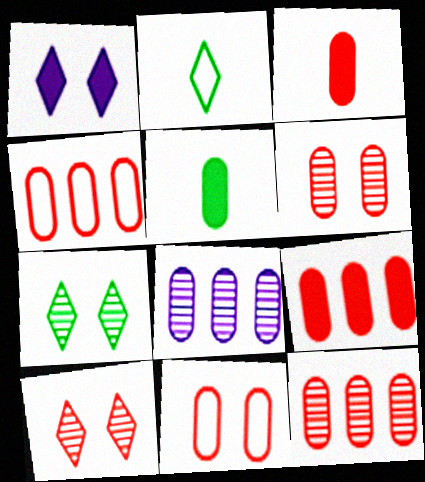[[3, 4, 6], 
[3, 11, 12], 
[4, 9, 12], 
[5, 8, 11]]